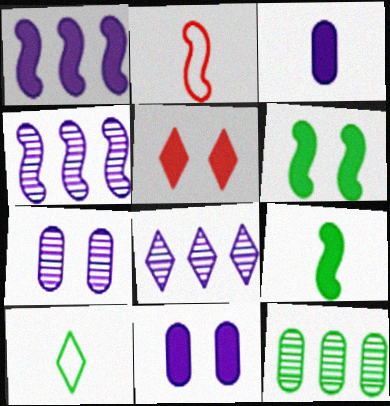[[2, 4, 6], 
[5, 6, 11], 
[5, 8, 10], 
[6, 10, 12]]